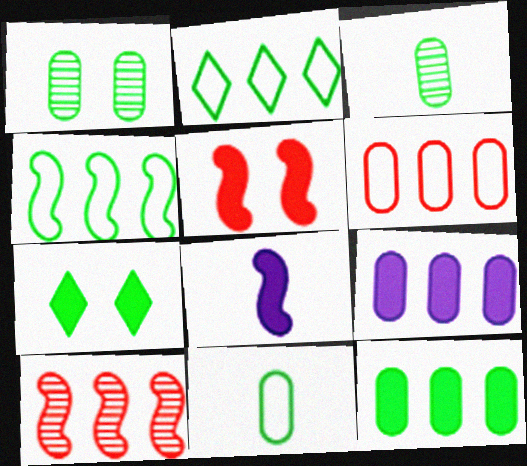[[1, 11, 12], 
[2, 9, 10], 
[3, 4, 7]]